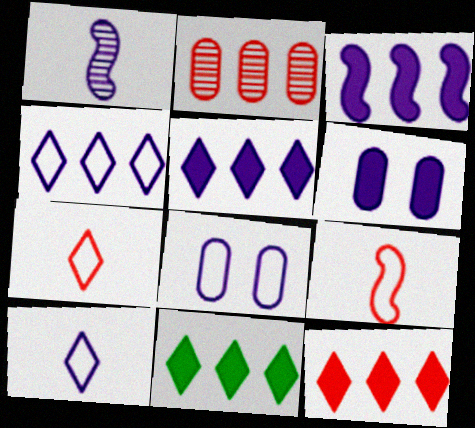[[1, 4, 6], 
[1, 5, 8], 
[5, 11, 12]]